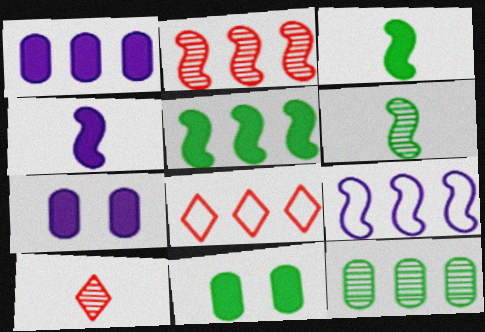[[2, 5, 9], 
[6, 7, 8], 
[9, 10, 11]]